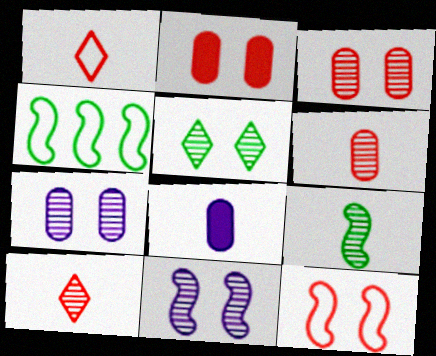[[1, 8, 9], 
[3, 5, 11]]